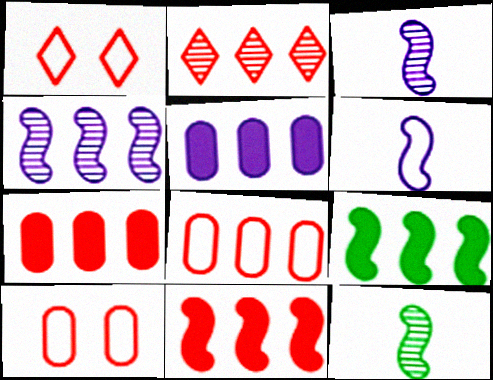[[1, 5, 12], 
[2, 8, 11]]